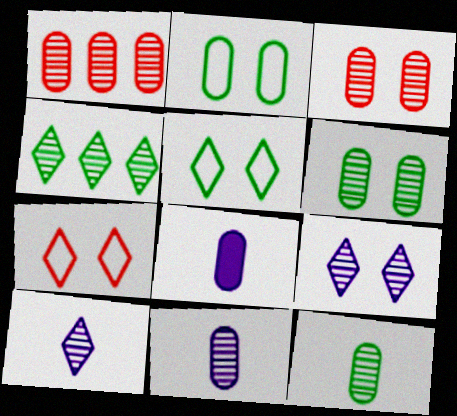[[1, 2, 8], 
[1, 6, 11]]